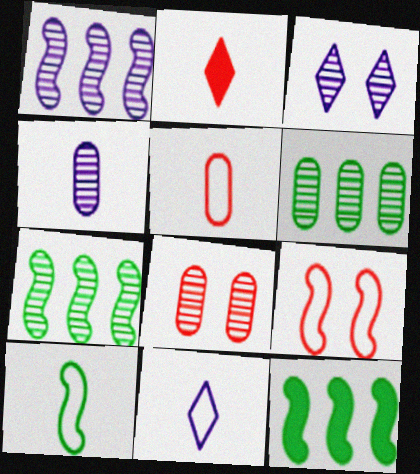[[1, 3, 4], 
[2, 4, 10], 
[3, 5, 12], 
[4, 6, 8], 
[5, 10, 11], 
[8, 11, 12]]